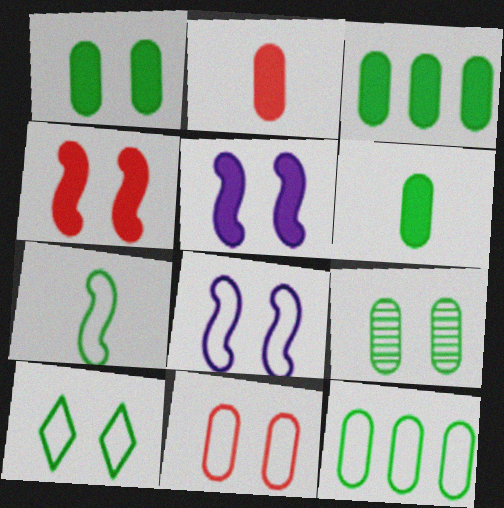[[1, 3, 6], 
[6, 9, 12], 
[7, 10, 12], 
[8, 10, 11]]